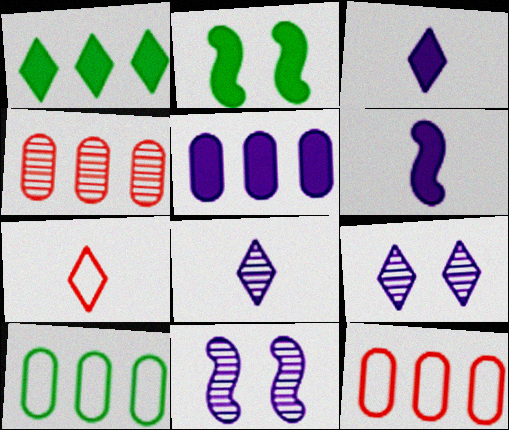[[1, 7, 9], 
[2, 8, 12], 
[4, 5, 10]]